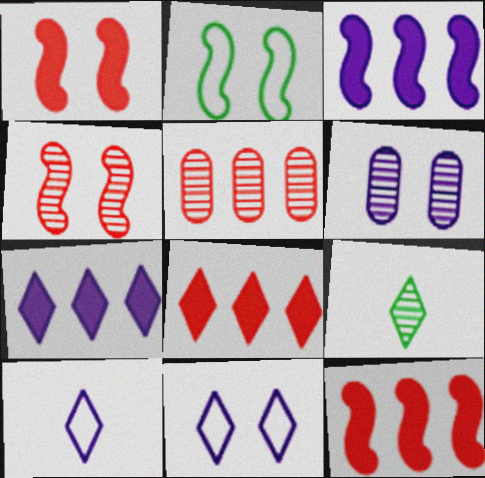[[3, 6, 10], 
[8, 9, 11]]